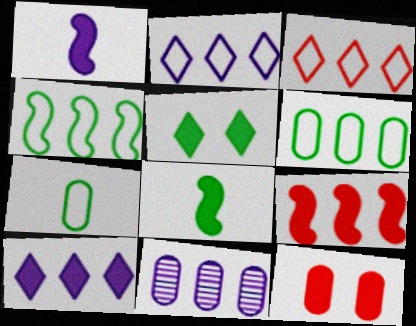[[7, 11, 12], 
[8, 10, 12]]